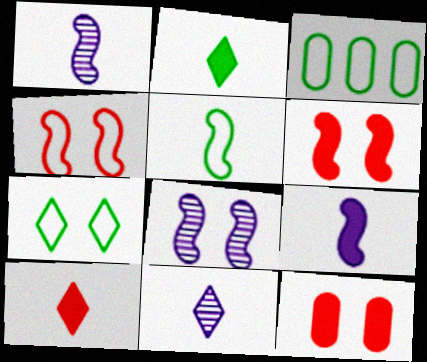[[3, 5, 7], 
[3, 6, 11], 
[3, 8, 10], 
[7, 8, 12]]